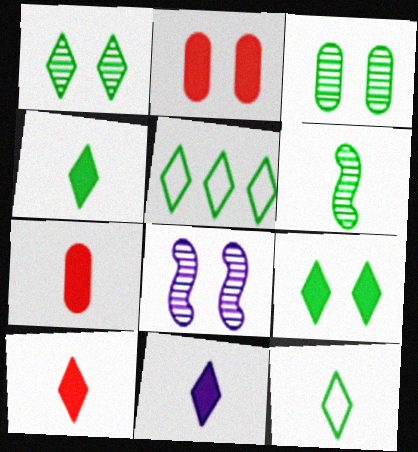[[1, 4, 5], 
[4, 10, 11], 
[5, 7, 8]]